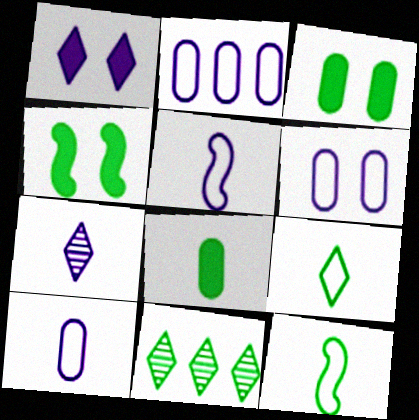[[2, 6, 10], 
[3, 11, 12]]